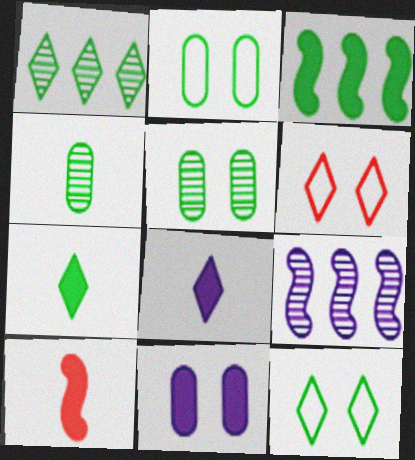[[1, 6, 8], 
[1, 7, 12], 
[3, 4, 12]]